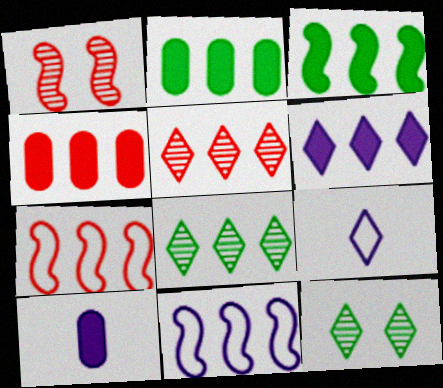[[1, 2, 9], 
[2, 5, 11], 
[3, 4, 6], 
[4, 5, 7], 
[4, 8, 11], 
[7, 10, 12]]